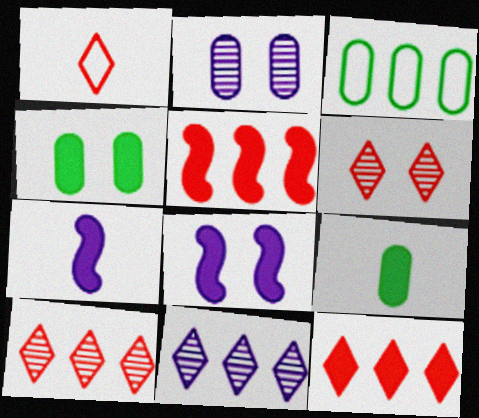[[1, 6, 12], 
[3, 5, 11], 
[3, 6, 7], 
[4, 7, 12], 
[8, 9, 12]]